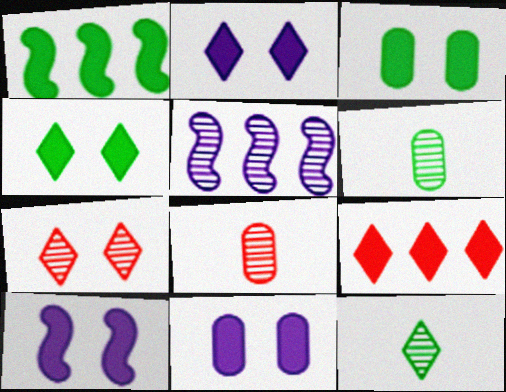[[2, 10, 11], 
[5, 6, 7]]